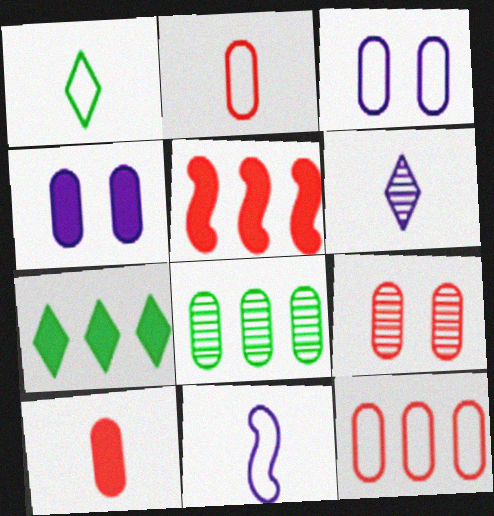[[1, 2, 11], 
[2, 4, 8], 
[3, 8, 10], 
[7, 9, 11], 
[9, 10, 12]]